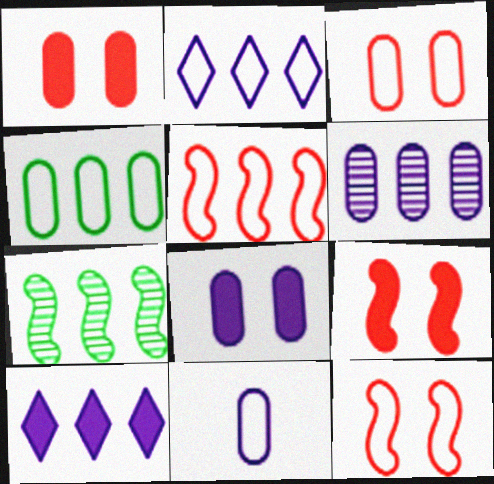[[2, 4, 5], 
[3, 4, 11], 
[6, 8, 11]]